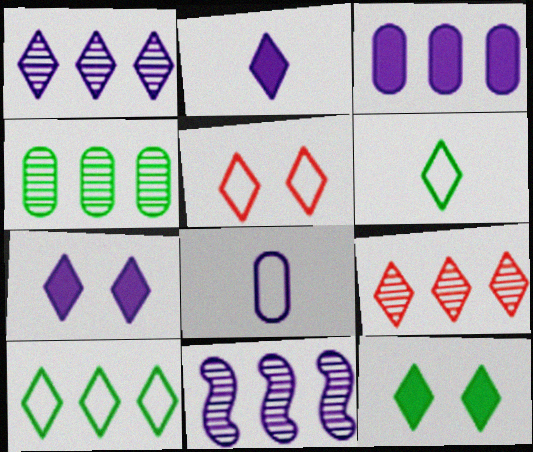[[4, 9, 11], 
[6, 7, 9], 
[7, 8, 11]]